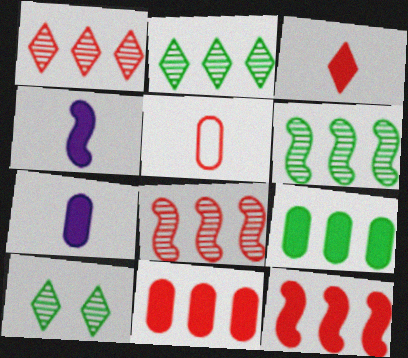[]